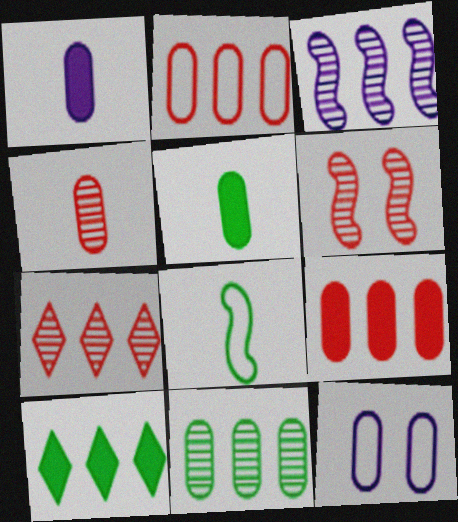[[2, 3, 10], 
[3, 7, 11], 
[4, 6, 7]]